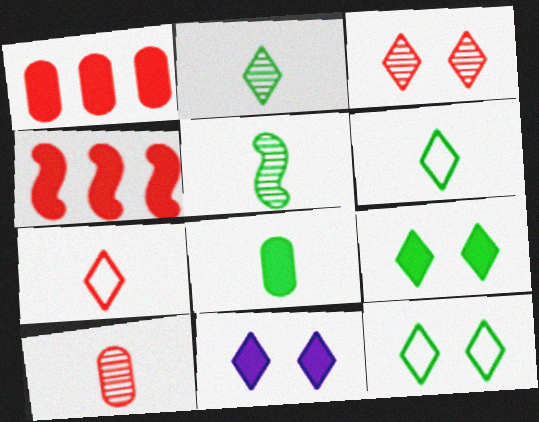[[3, 11, 12], 
[4, 8, 11], 
[5, 6, 8]]